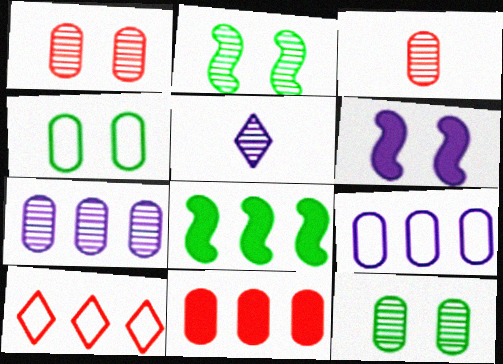[[3, 7, 12], 
[5, 6, 9], 
[7, 8, 10]]